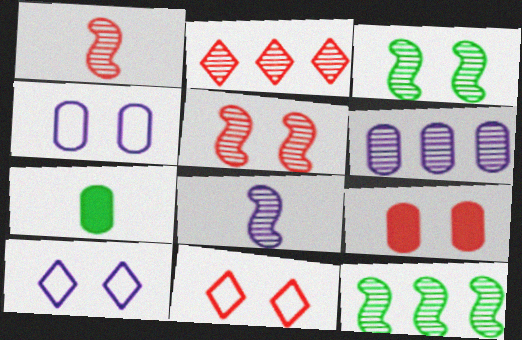[[2, 6, 12], 
[3, 9, 10], 
[5, 8, 12], 
[5, 9, 11]]